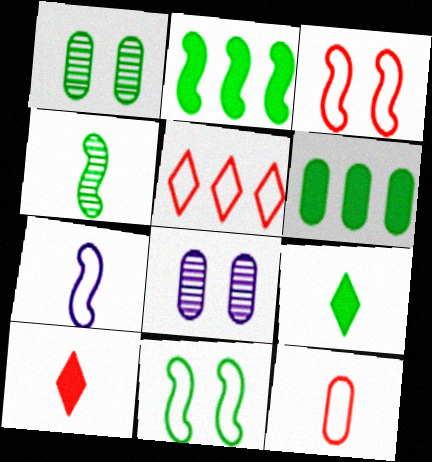[[2, 4, 11], 
[3, 5, 12], 
[6, 8, 12]]